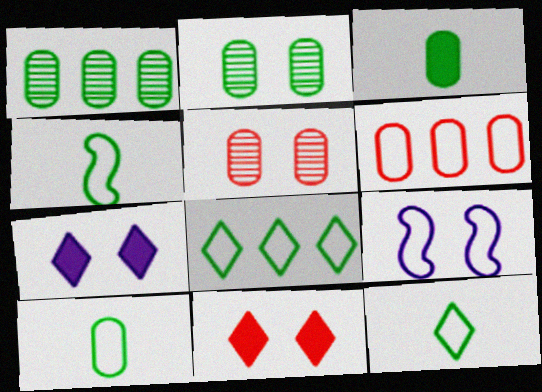[[2, 9, 11], 
[4, 10, 12], 
[6, 9, 12]]